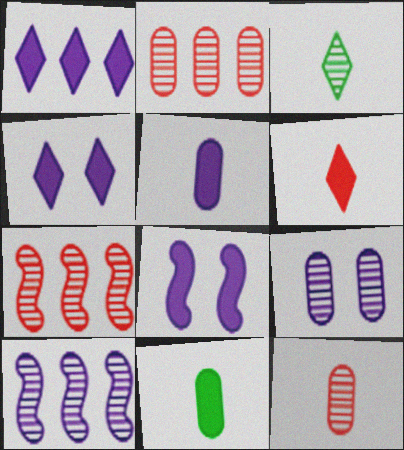[[1, 5, 8], 
[3, 7, 9]]